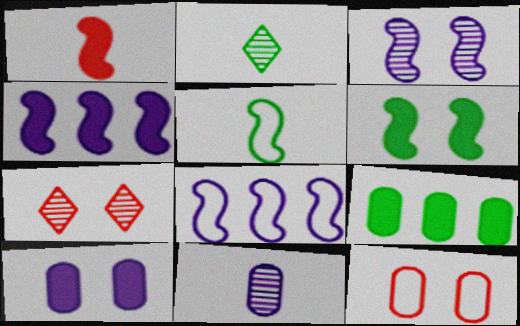[[1, 4, 6], 
[2, 4, 12], 
[9, 11, 12]]